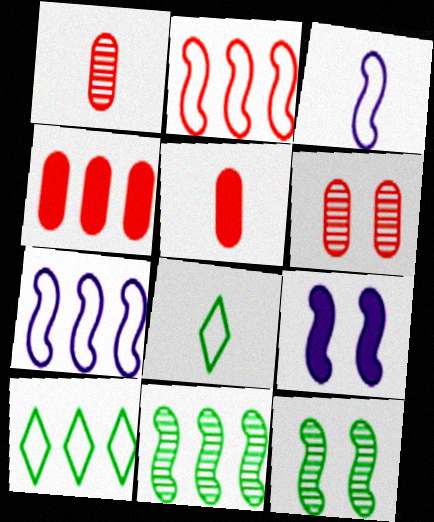[[1, 9, 10]]